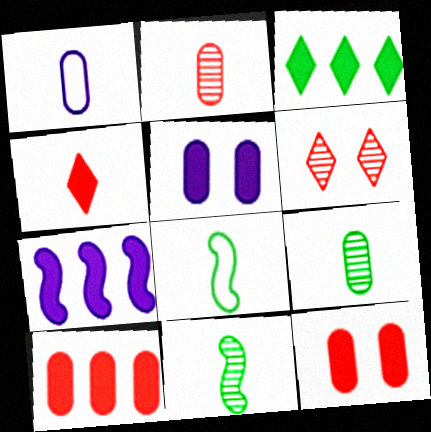[[1, 4, 11], 
[3, 7, 10]]